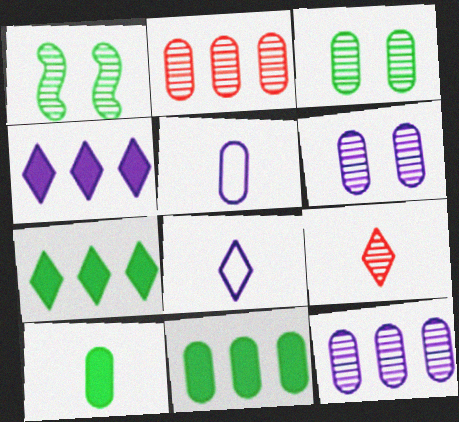[[1, 9, 12]]